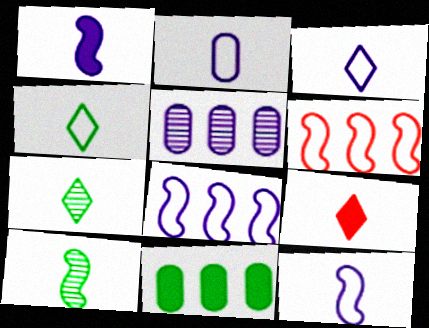[[2, 3, 12], 
[2, 9, 10], 
[3, 7, 9]]